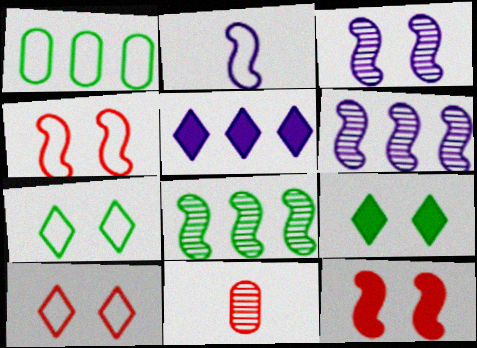[[1, 2, 10], 
[2, 8, 12]]